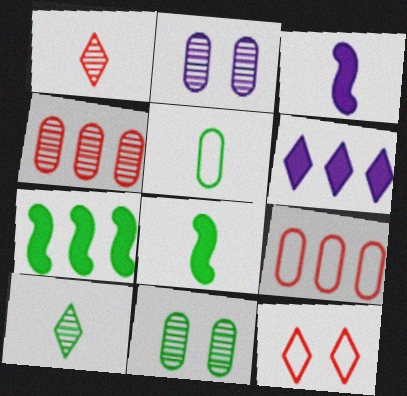[[1, 3, 5], 
[5, 8, 10], 
[6, 10, 12]]